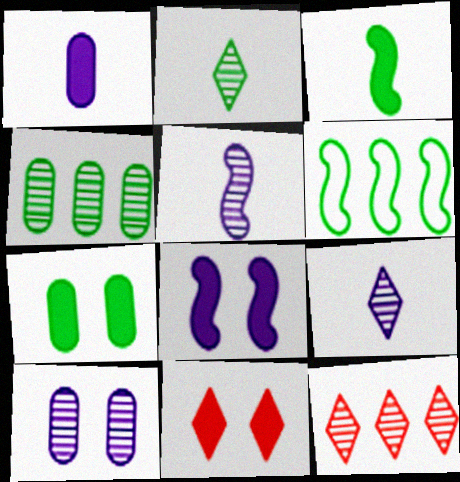[[2, 6, 7], 
[7, 8, 11]]